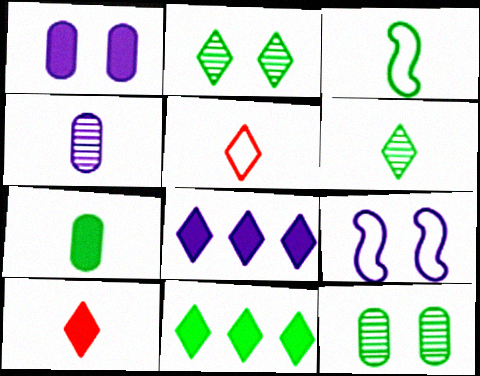[[2, 5, 8], 
[3, 4, 10], 
[3, 6, 7], 
[3, 11, 12], 
[4, 8, 9]]